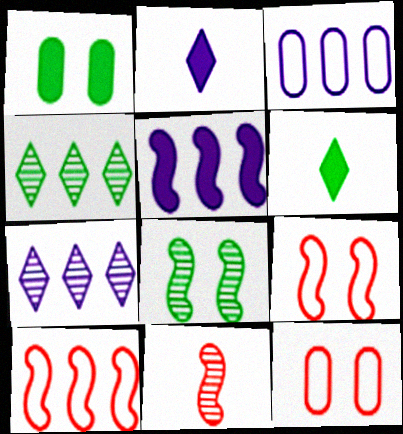[[3, 5, 7]]